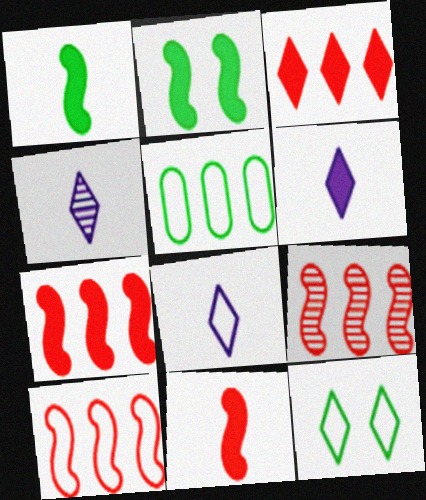[[3, 4, 12], 
[4, 6, 8], 
[7, 9, 10]]